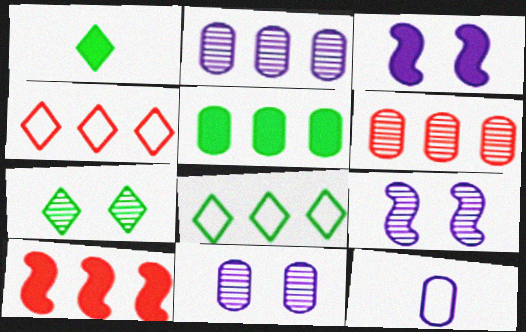[[1, 7, 8], 
[2, 8, 10], 
[4, 6, 10], 
[7, 10, 12]]